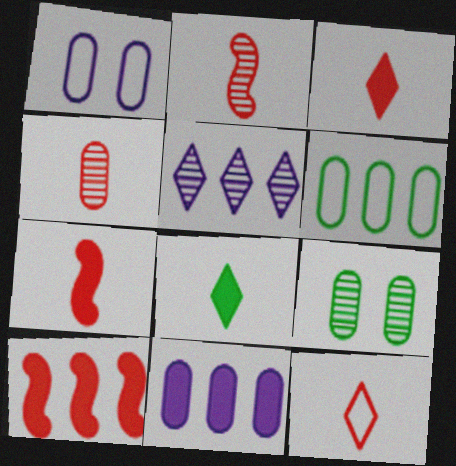[[2, 5, 9], 
[4, 7, 12], 
[5, 6, 10]]